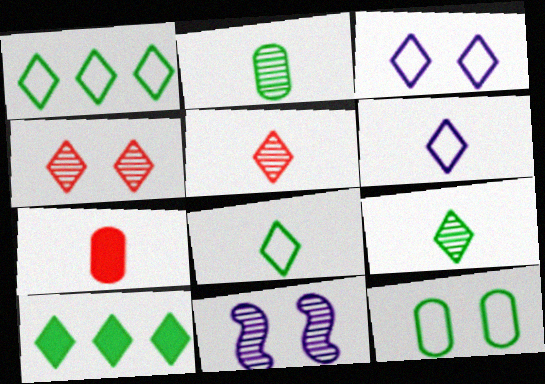[[1, 7, 11], 
[3, 5, 10], 
[4, 6, 10]]